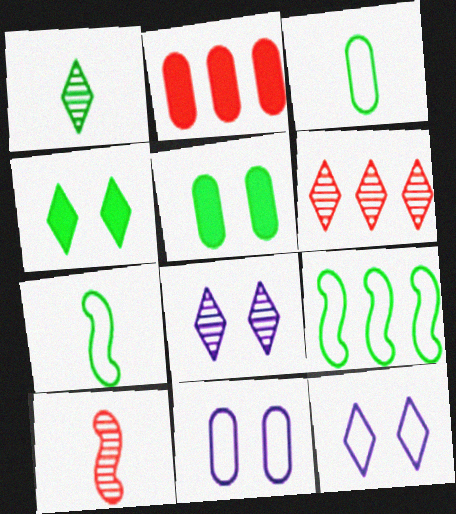[[1, 5, 9], 
[1, 6, 8], 
[2, 7, 8]]